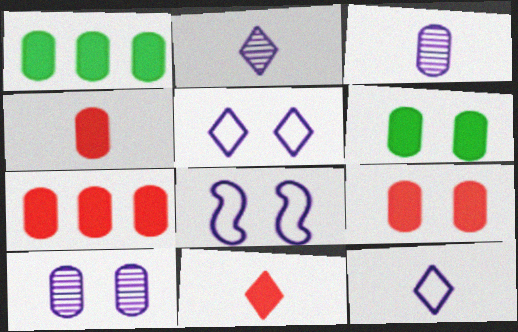[[4, 7, 9]]